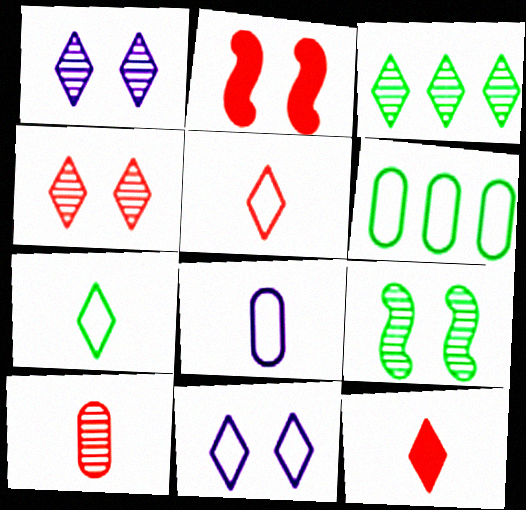[[2, 3, 8], 
[3, 11, 12]]